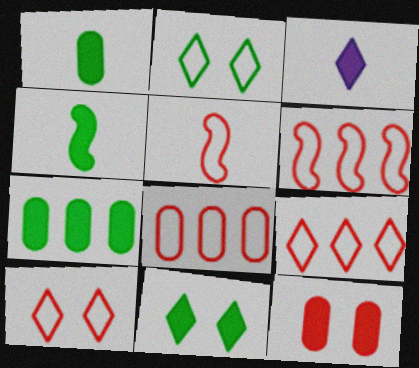[[4, 7, 11], 
[5, 8, 10], 
[6, 8, 9]]